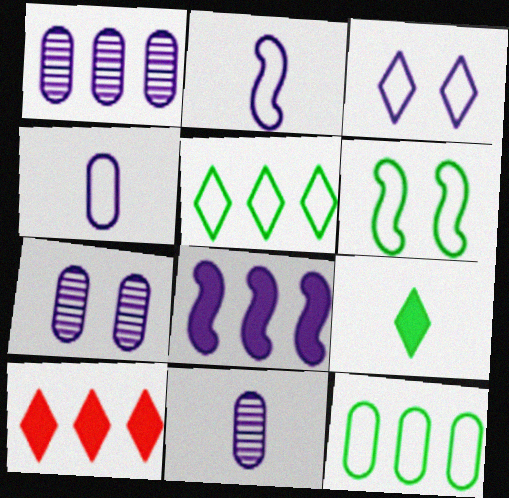[[1, 7, 11], 
[3, 8, 11], 
[6, 10, 11]]